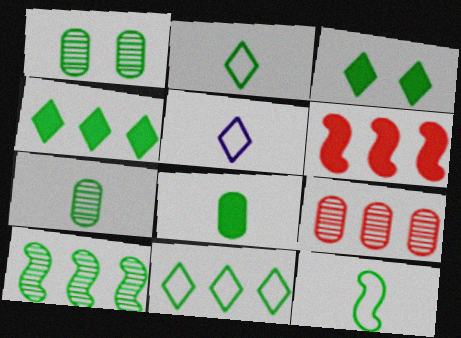[[1, 4, 12], 
[1, 5, 6]]